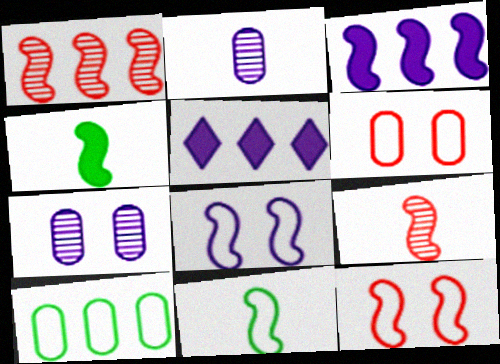[[1, 4, 8], 
[1, 5, 10], 
[2, 5, 8]]